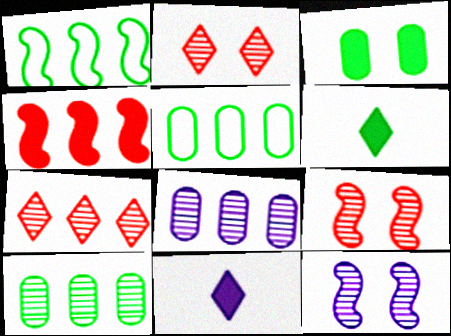[[3, 4, 11], 
[5, 9, 11]]